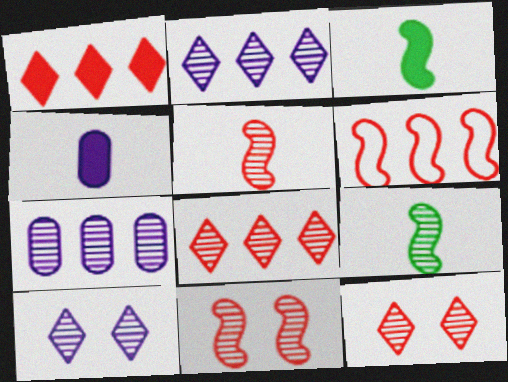[[7, 9, 12]]